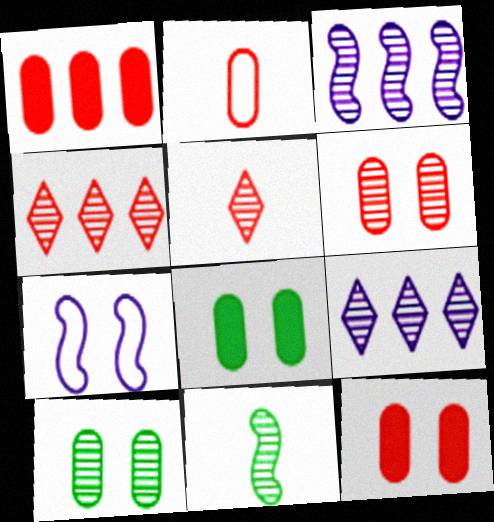[[1, 2, 6], 
[3, 5, 10], 
[6, 9, 11]]